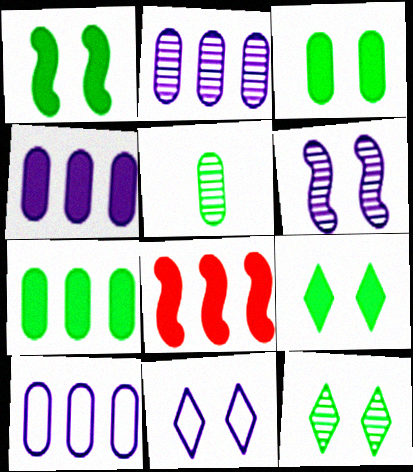[[1, 3, 9], 
[2, 4, 10], 
[5, 8, 11]]